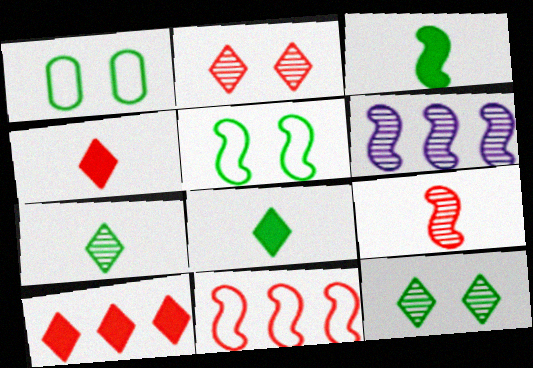[[1, 4, 6]]